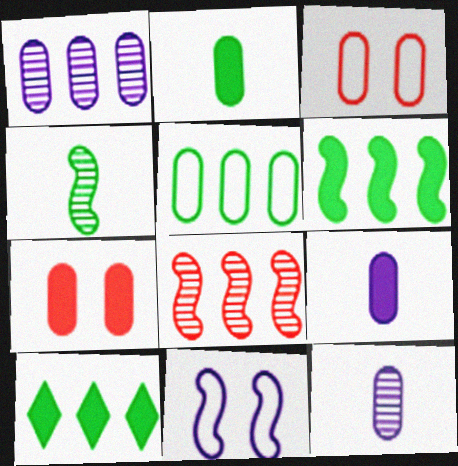[[1, 2, 3], 
[5, 7, 12]]